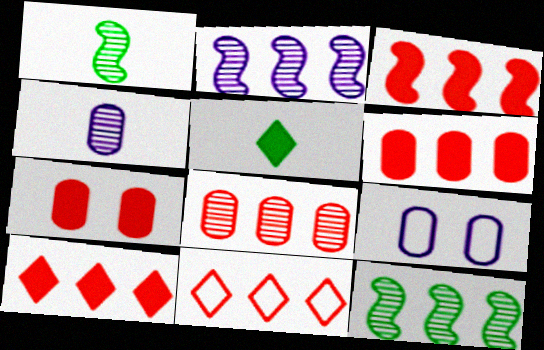[[1, 9, 10], 
[3, 6, 10], 
[3, 8, 11]]